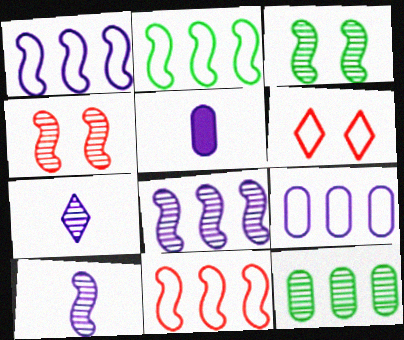[[1, 2, 11], 
[4, 7, 12]]